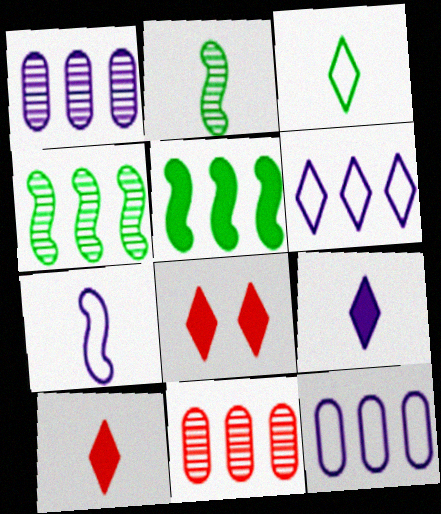[[2, 8, 12], 
[5, 6, 11]]